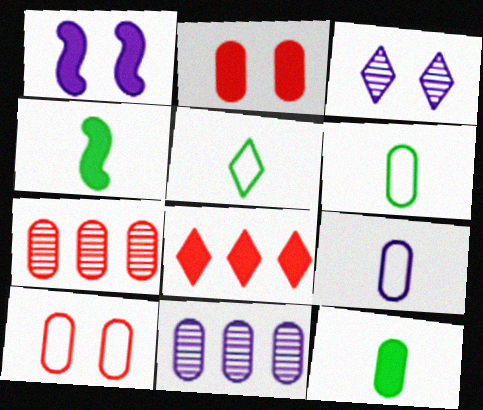[[1, 5, 7], 
[1, 8, 12], 
[2, 6, 11], 
[3, 5, 8], 
[10, 11, 12]]